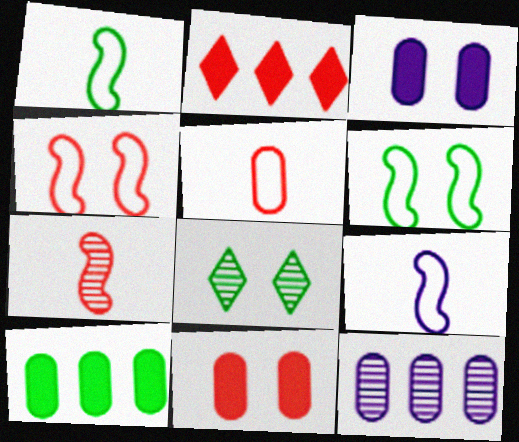[[1, 8, 10], 
[3, 4, 8], 
[7, 8, 12]]